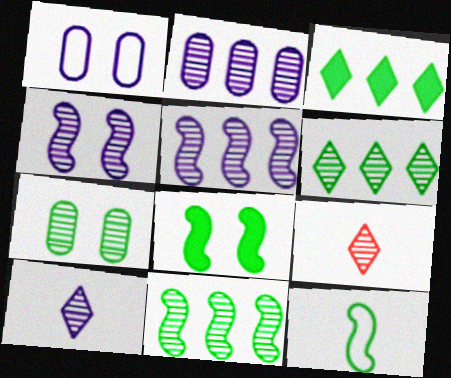[[2, 4, 10], 
[3, 7, 12], 
[5, 7, 9], 
[8, 11, 12]]